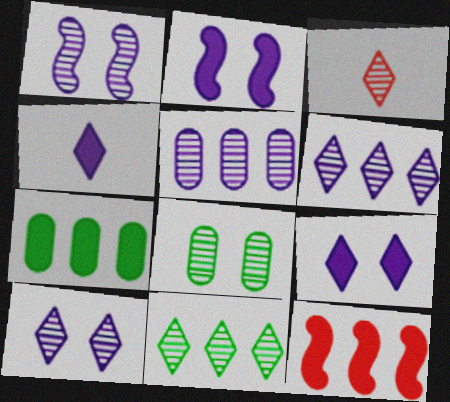[[3, 10, 11]]